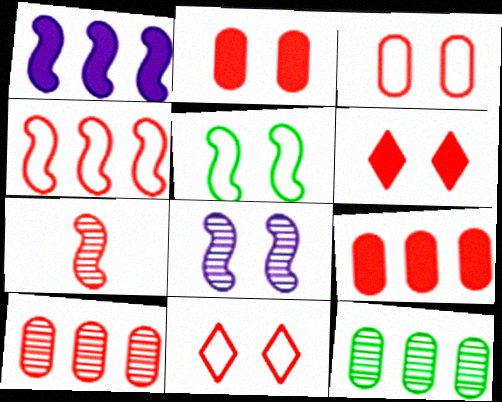[[1, 5, 7], 
[7, 9, 11]]